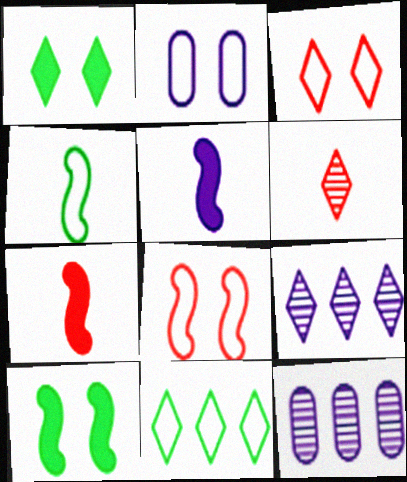[[2, 5, 9]]